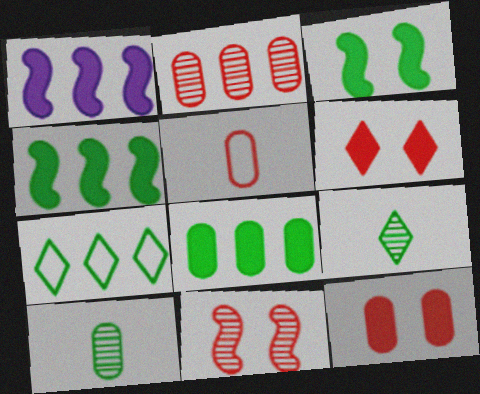[[1, 2, 7], 
[2, 5, 12], 
[3, 7, 10]]